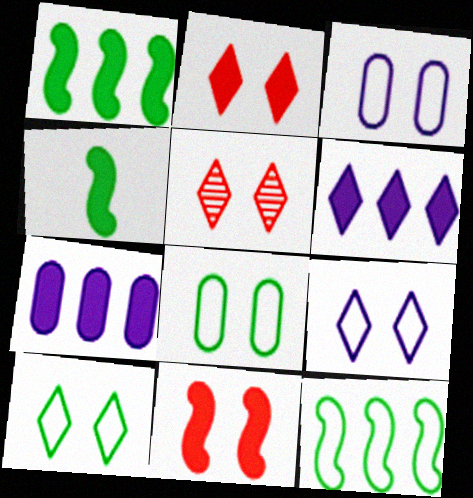[[2, 4, 7]]